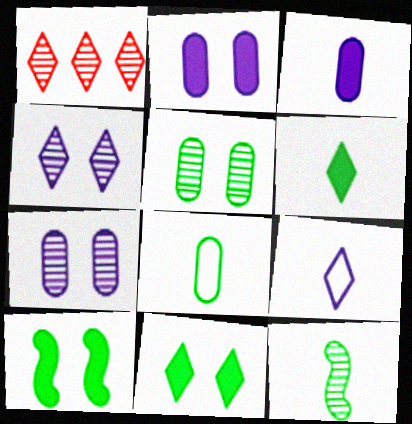[[1, 7, 12], 
[1, 9, 11], 
[6, 8, 12]]